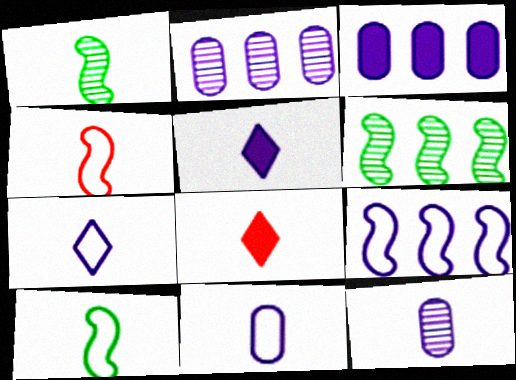[[1, 8, 11], 
[8, 10, 12]]